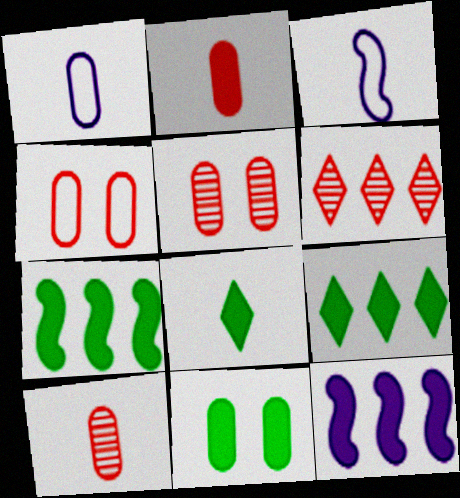[[3, 5, 9], 
[3, 6, 11], 
[3, 8, 10], 
[7, 8, 11]]